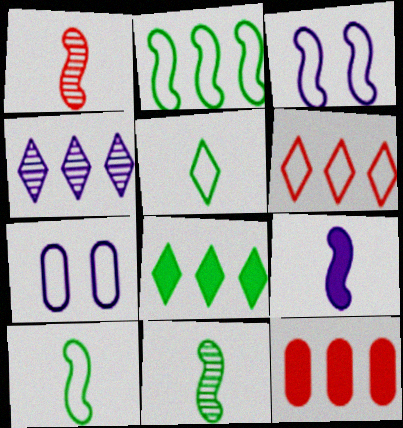[[1, 7, 8], 
[1, 9, 10], 
[2, 4, 12], 
[4, 6, 8], 
[4, 7, 9], 
[6, 7, 10]]